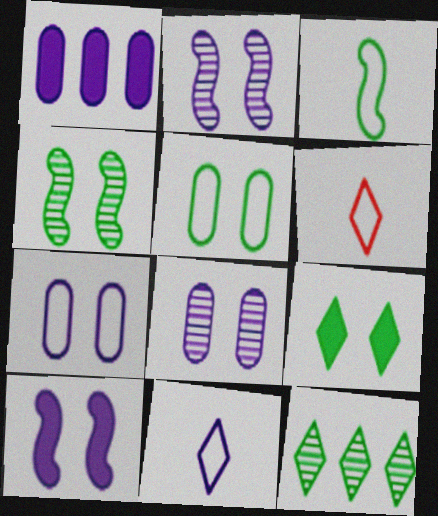[[1, 2, 11], 
[1, 4, 6], 
[4, 5, 9]]